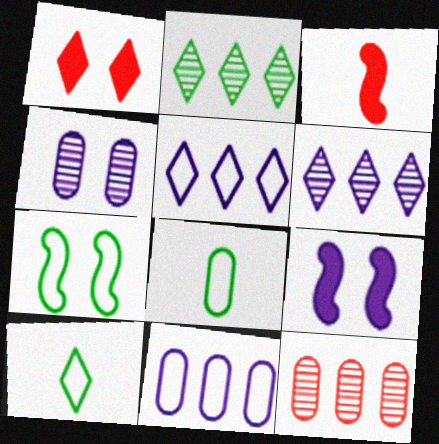[[1, 4, 7], 
[1, 6, 10], 
[9, 10, 12]]